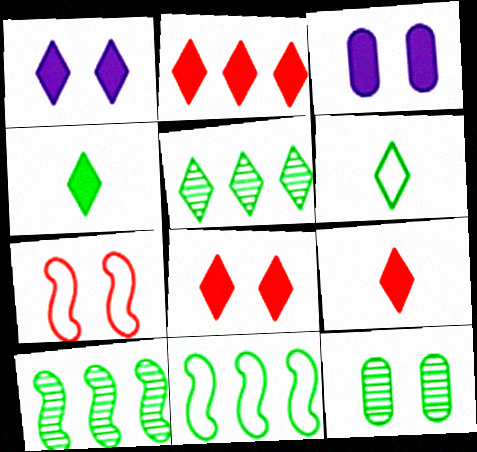[[1, 2, 4], 
[1, 7, 12], 
[2, 8, 9], 
[4, 11, 12]]